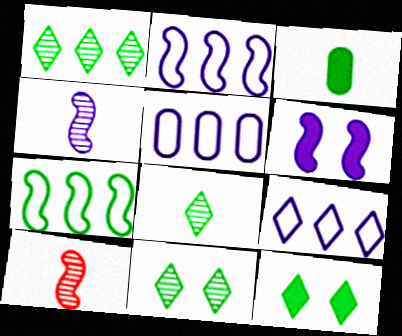[[1, 8, 11], 
[2, 4, 6], 
[2, 5, 9], 
[3, 7, 11], 
[5, 10, 12], 
[6, 7, 10]]